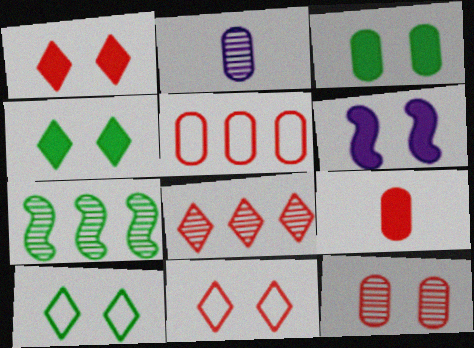[[1, 3, 6], 
[2, 3, 5], 
[5, 9, 12], 
[6, 10, 12]]